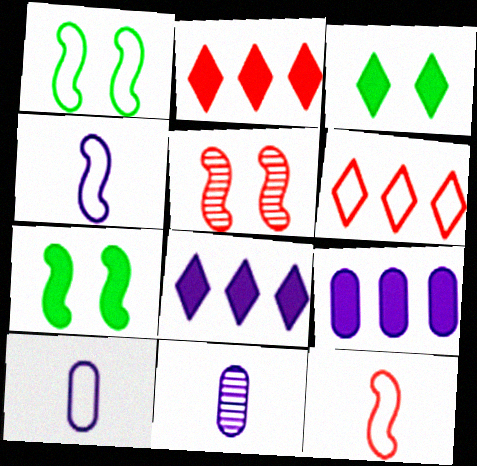[[1, 2, 11], 
[1, 6, 10], 
[6, 7, 11]]